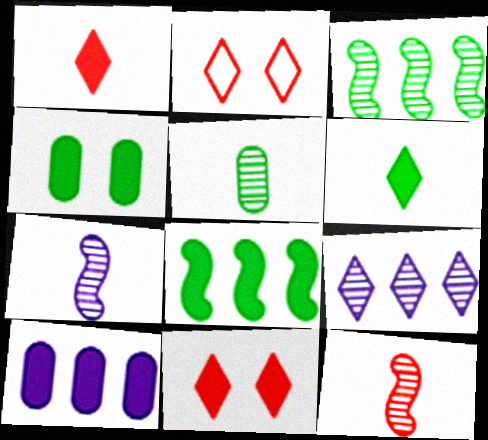[[2, 6, 9], 
[4, 6, 8]]